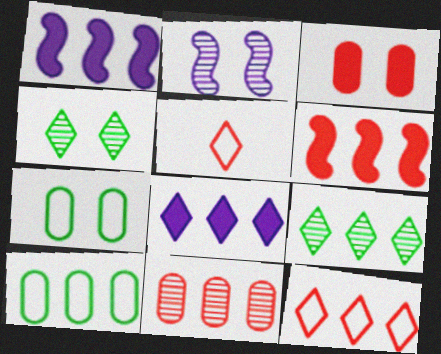[[4, 5, 8], 
[6, 11, 12], 
[8, 9, 12]]